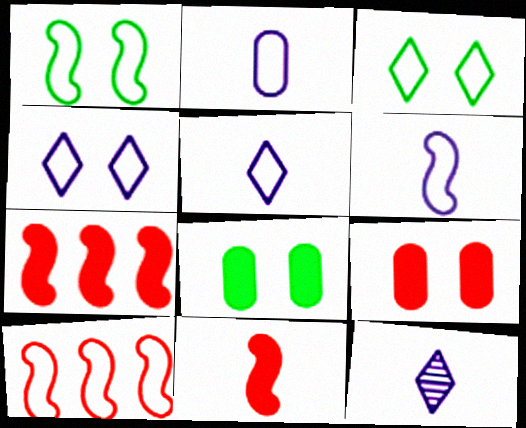[[1, 6, 10], 
[2, 3, 10], 
[2, 5, 6], 
[8, 10, 12]]